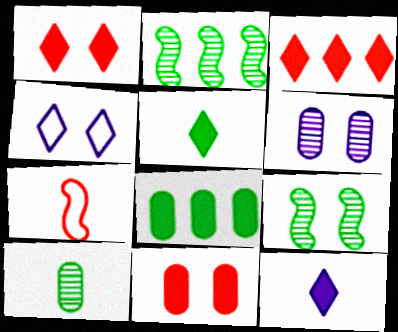[[4, 9, 11], 
[7, 10, 12]]